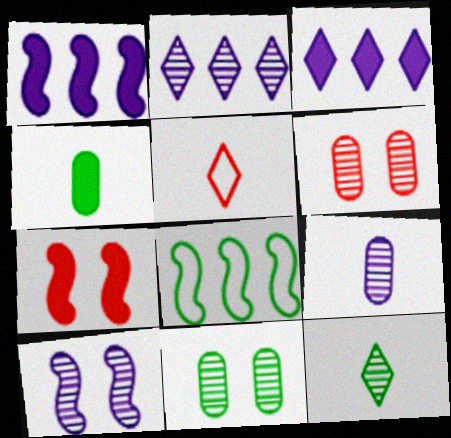[[1, 5, 11], 
[2, 9, 10], 
[3, 4, 7]]